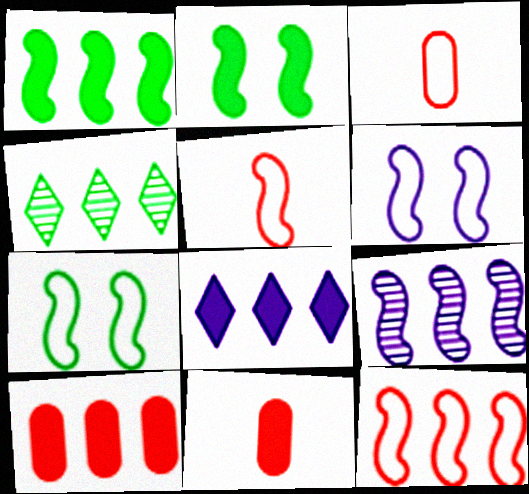[[1, 8, 10], 
[1, 9, 12], 
[2, 5, 9], 
[2, 8, 11], 
[4, 6, 11]]